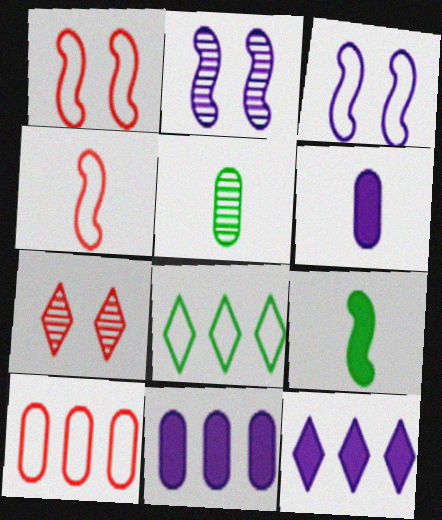[[1, 5, 12]]